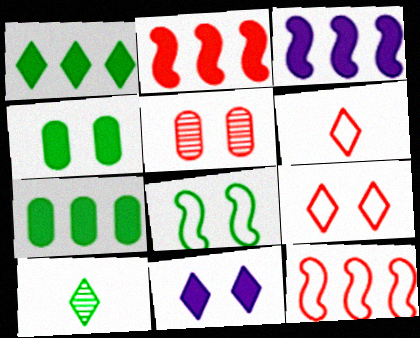[[2, 5, 6], 
[5, 8, 11], 
[7, 8, 10]]